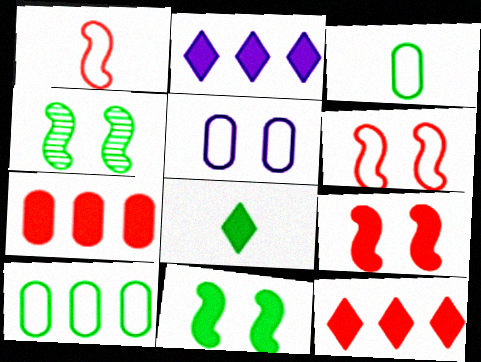[[4, 8, 10]]